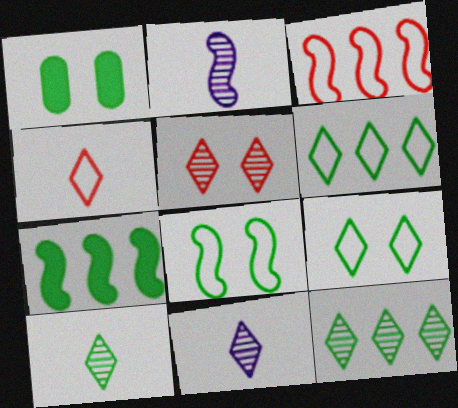[[1, 3, 11], 
[5, 11, 12]]